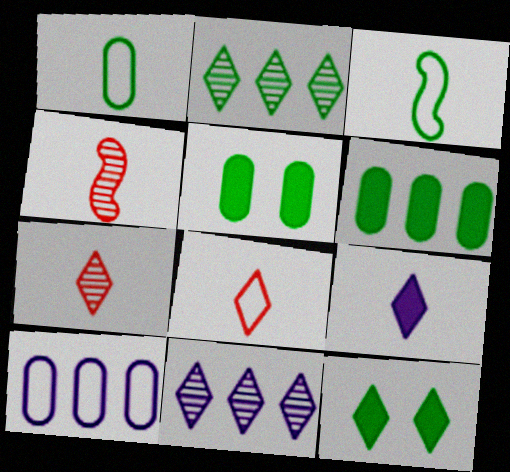[[1, 4, 9], 
[2, 3, 5], 
[4, 10, 12], 
[8, 11, 12]]